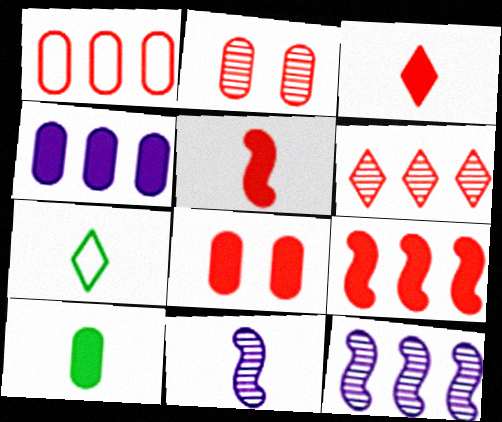[[1, 6, 9], 
[3, 8, 9], 
[4, 8, 10], 
[7, 8, 12]]